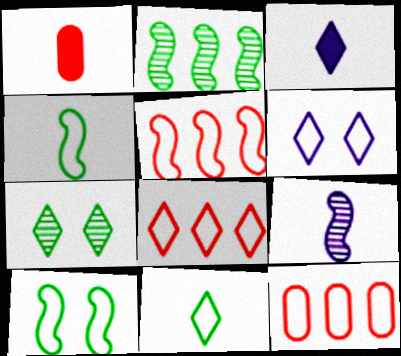[[1, 2, 6], 
[1, 9, 11], 
[3, 7, 8], 
[4, 6, 12], 
[5, 8, 12], 
[6, 8, 11]]